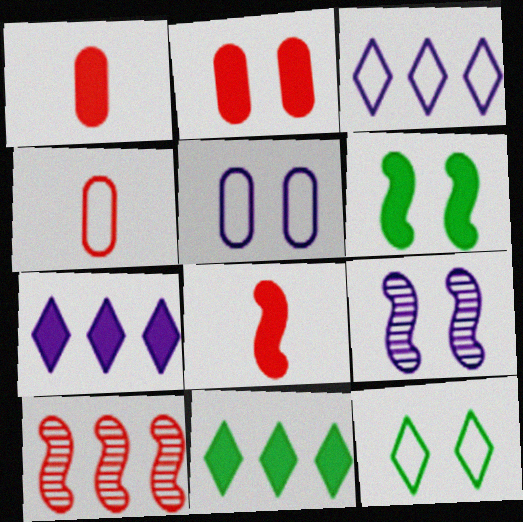[[1, 6, 7], 
[2, 9, 12], 
[4, 9, 11]]